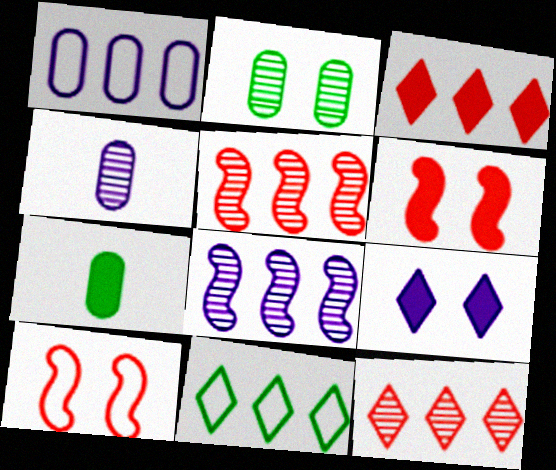[[2, 9, 10], 
[4, 6, 11]]